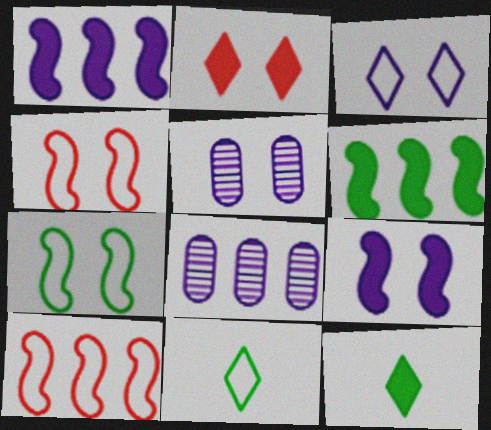[[2, 5, 7], 
[3, 5, 9], 
[4, 8, 12], 
[5, 10, 12]]